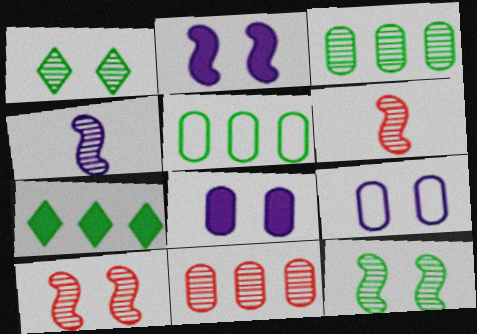[[1, 4, 11], 
[6, 7, 9]]